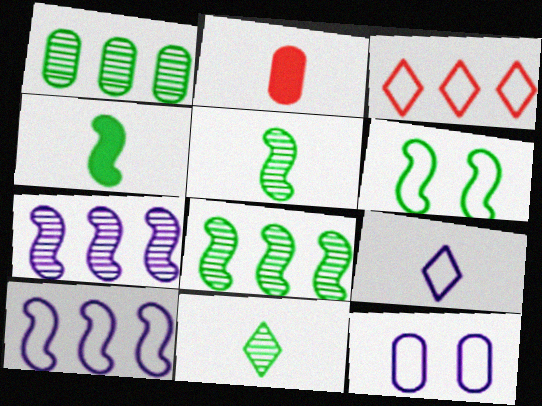[[1, 2, 12], 
[2, 5, 9], 
[4, 6, 8], 
[9, 10, 12]]